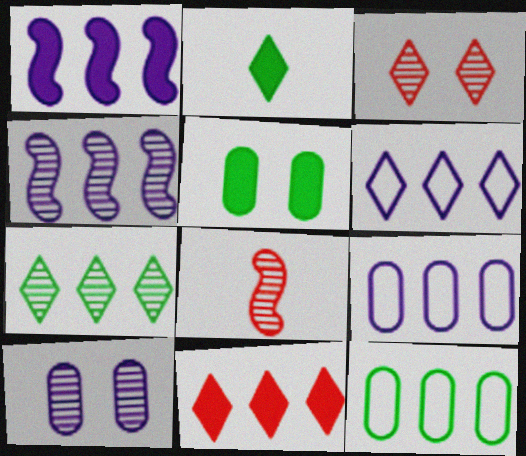[[2, 3, 6], 
[4, 11, 12], 
[5, 6, 8], 
[6, 7, 11], 
[7, 8, 10]]